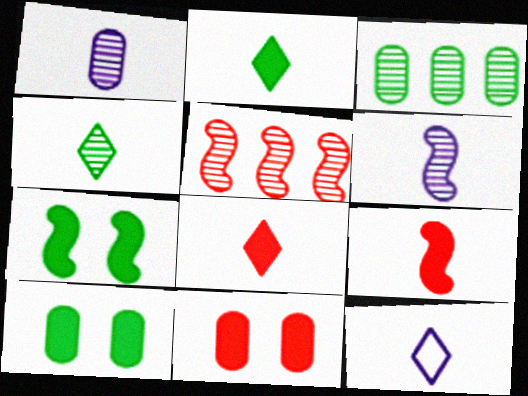[[4, 8, 12], 
[5, 10, 12]]